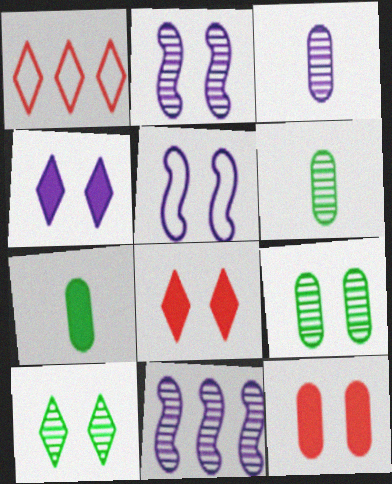[[1, 2, 7], 
[5, 8, 9], 
[5, 10, 12]]